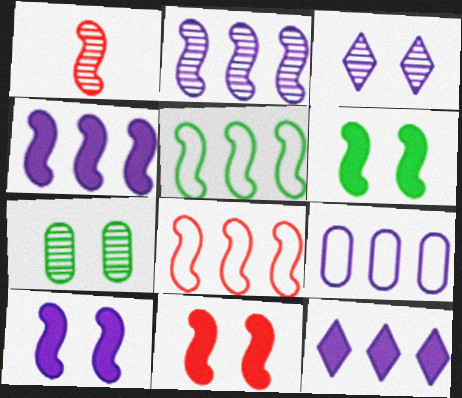[[1, 5, 10], 
[1, 8, 11], 
[2, 9, 12], 
[6, 10, 11]]